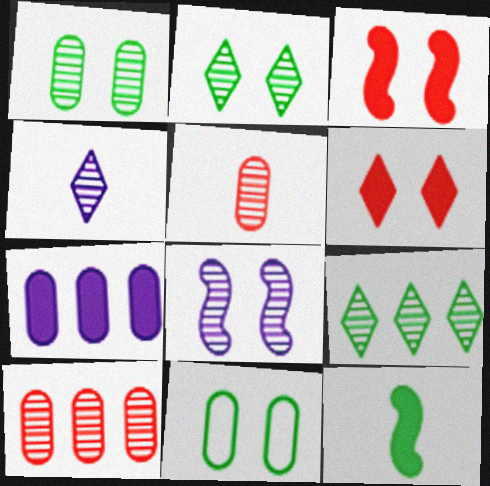[[5, 7, 11], 
[5, 8, 9], 
[6, 7, 12], 
[6, 8, 11], 
[9, 11, 12]]